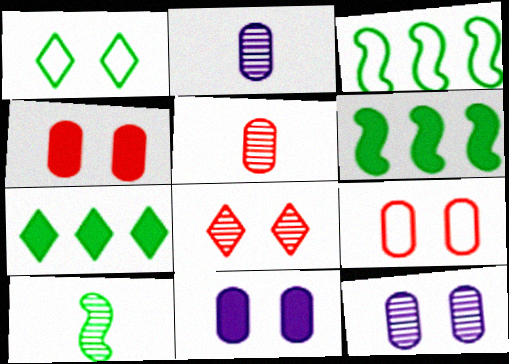[]